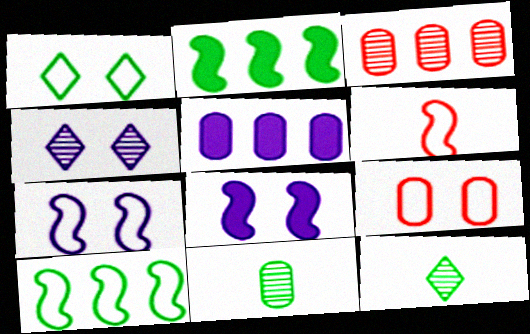[[1, 2, 11], 
[1, 7, 9], 
[5, 9, 11], 
[6, 7, 10]]